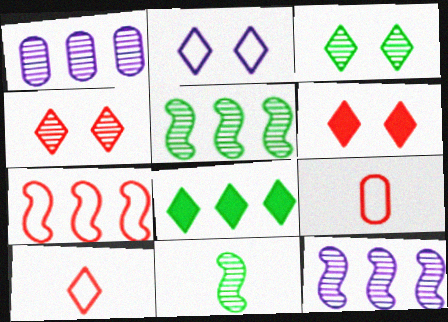[[1, 4, 11], 
[1, 7, 8], 
[2, 3, 6]]